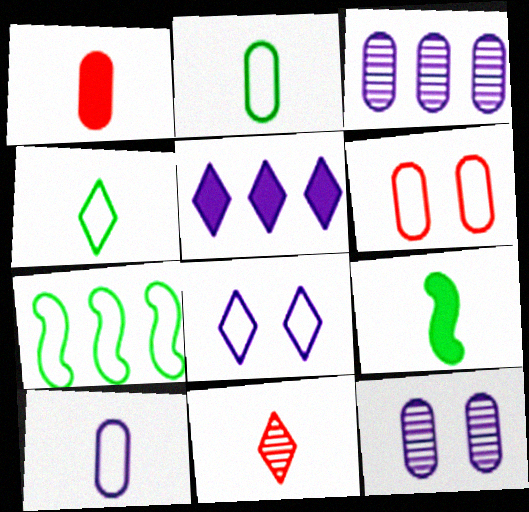[[9, 10, 11]]